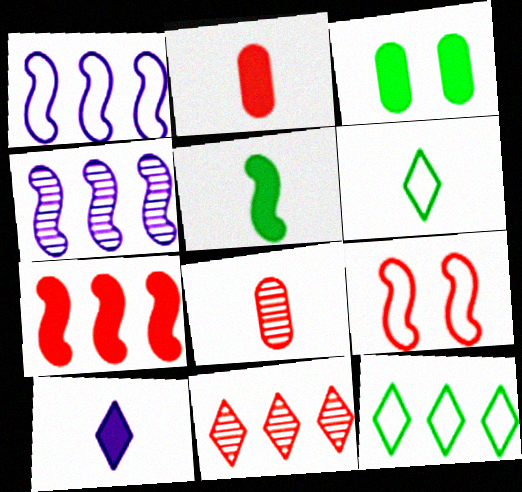[[2, 5, 10], 
[2, 9, 11], 
[3, 7, 10], 
[4, 5, 9]]